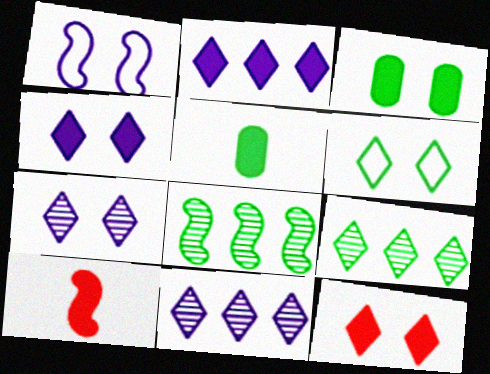[[1, 8, 10], 
[2, 3, 10], 
[5, 6, 8], 
[6, 7, 12]]